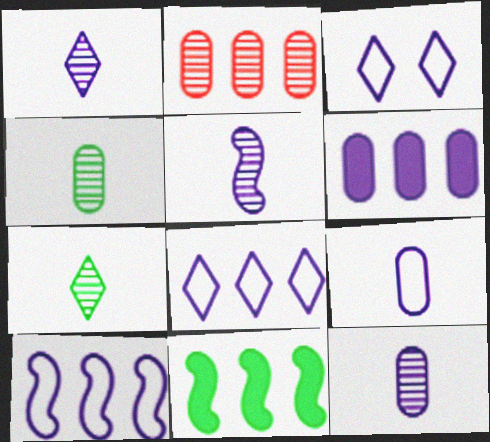[[1, 5, 12], 
[2, 8, 11], 
[3, 5, 6], 
[3, 9, 10]]